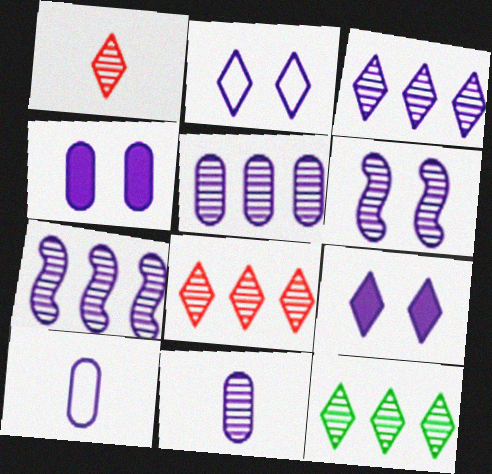[[2, 4, 6], 
[3, 5, 7], 
[3, 6, 11], 
[3, 8, 12], 
[4, 5, 10], 
[7, 9, 10]]